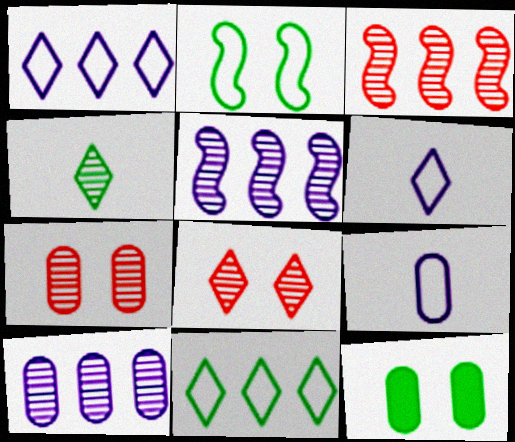[[3, 6, 12], 
[4, 5, 7]]